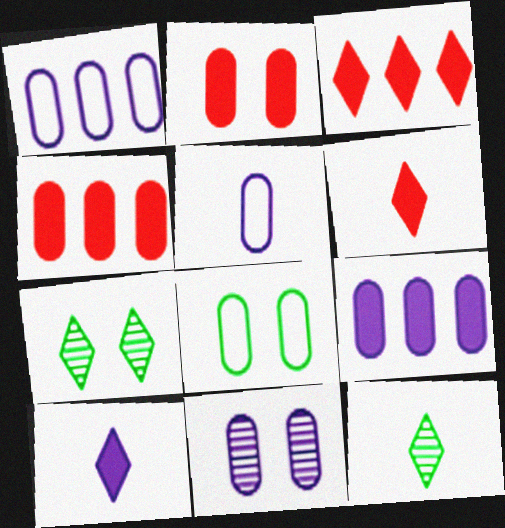[[2, 8, 11], 
[5, 9, 11]]